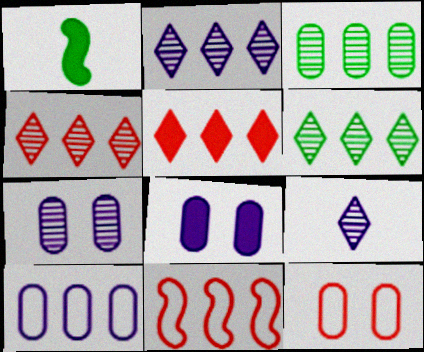[[1, 2, 12], 
[1, 5, 8], 
[2, 4, 6]]